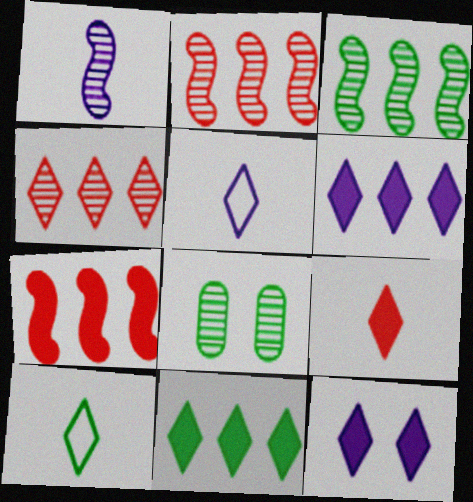[[1, 4, 8], 
[4, 10, 12], 
[5, 7, 8], 
[9, 11, 12]]